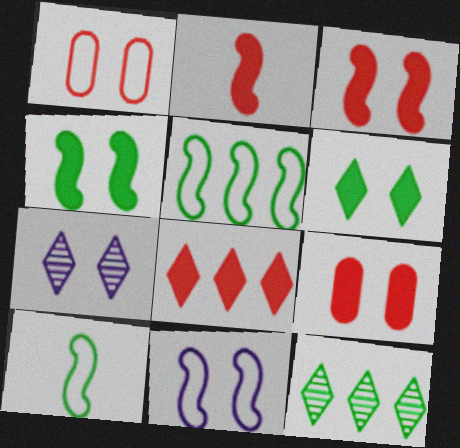[[1, 4, 7], 
[2, 8, 9]]